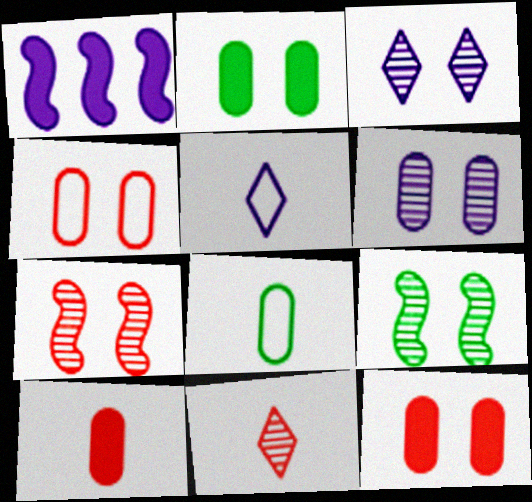[[1, 5, 6], 
[2, 4, 6]]